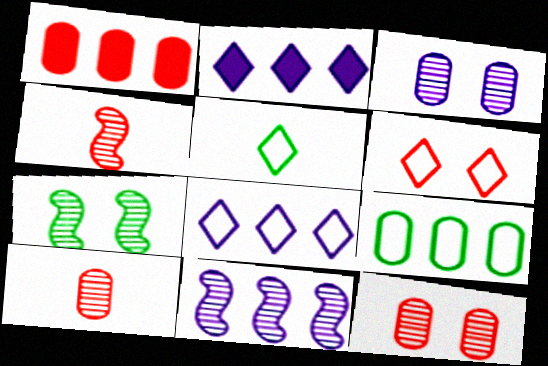[[1, 4, 6], 
[4, 7, 11], 
[5, 6, 8]]